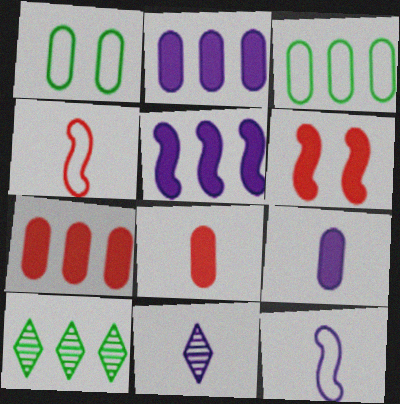[[3, 6, 11], 
[9, 11, 12]]